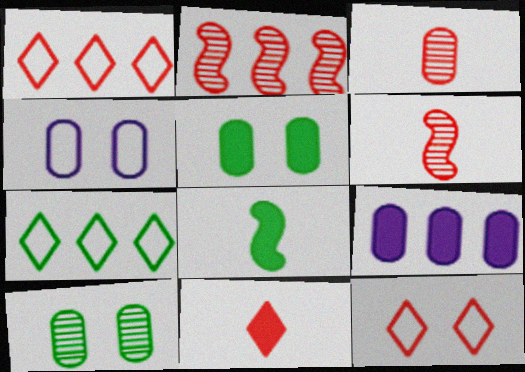[[2, 7, 9], 
[7, 8, 10]]